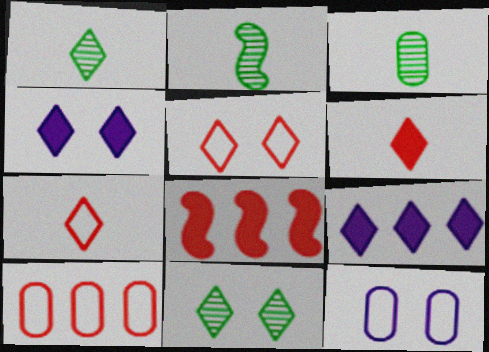[[1, 2, 3], 
[1, 5, 9], 
[1, 8, 12], 
[2, 4, 10], 
[4, 5, 11], 
[7, 9, 11]]